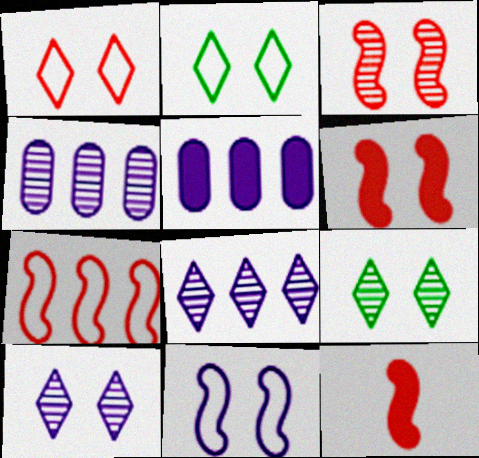[[2, 4, 12], 
[3, 7, 12]]